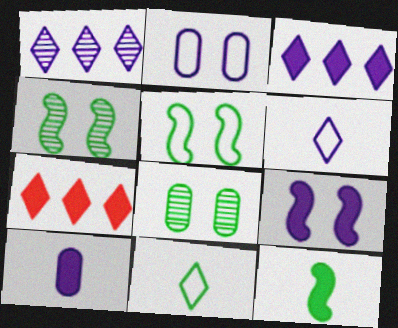[[3, 9, 10]]